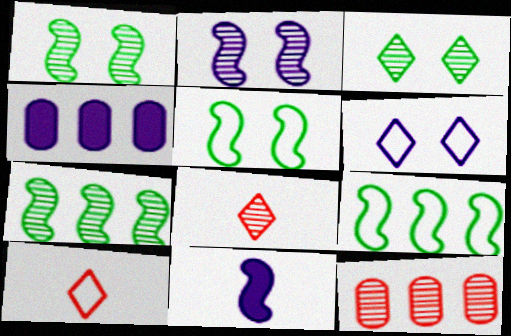[[1, 4, 10], 
[4, 5, 8]]